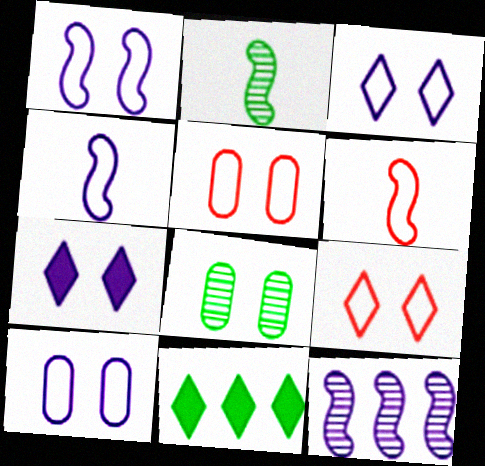[[1, 3, 10]]